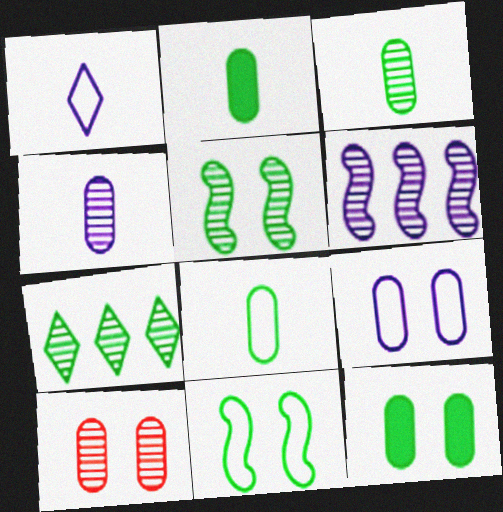[[2, 3, 8], 
[2, 7, 11], 
[3, 5, 7], 
[9, 10, 12]]